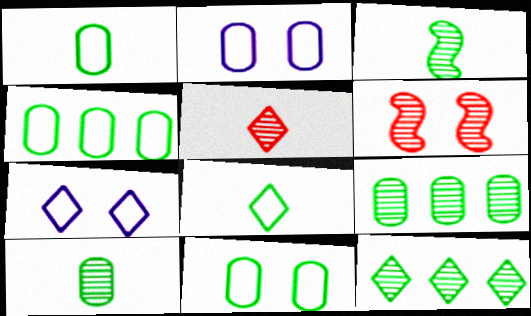[[1, 4, 11]]